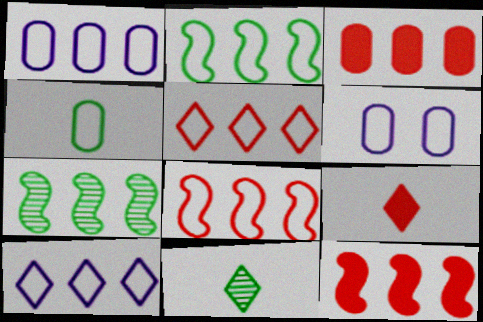[[1, 2, 5], 
[3, 7, 10], 
[6, 7, 9], 
[6, 11, 12]]